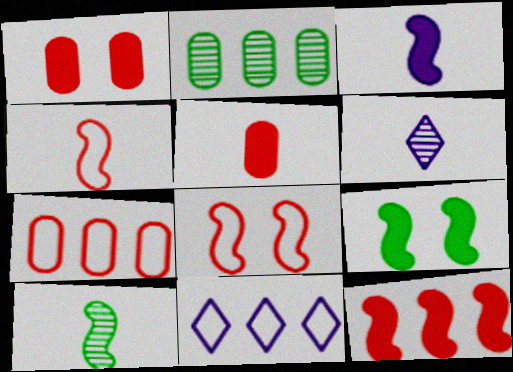[[1, 10, 11], 
[2, 11, 12], 
[3, 4, 10], 
[3, 9, 12], 
[6, 7, 9]]